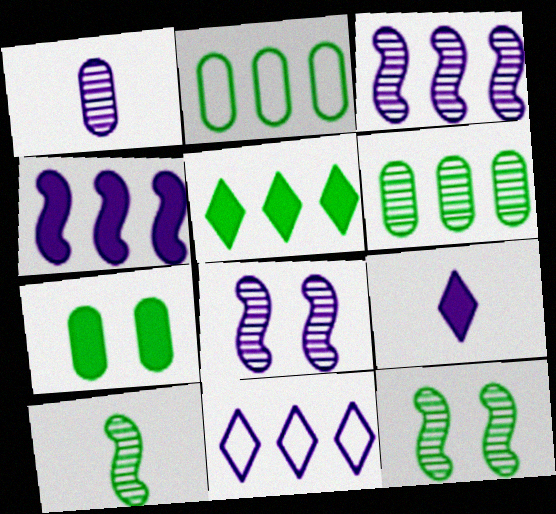[]